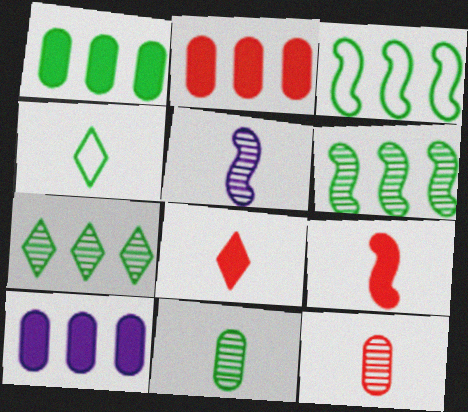[[1, 2, 10], 
[1, 3, 7]]